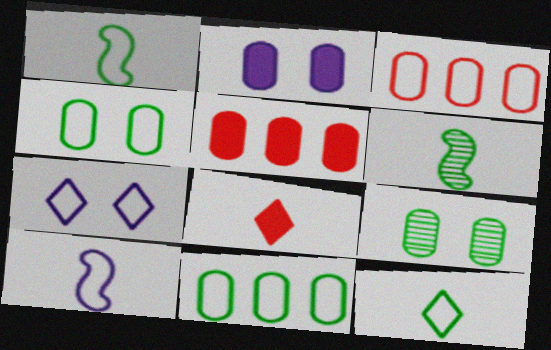[[1, 3, 7], 
[5, 6, 7]]